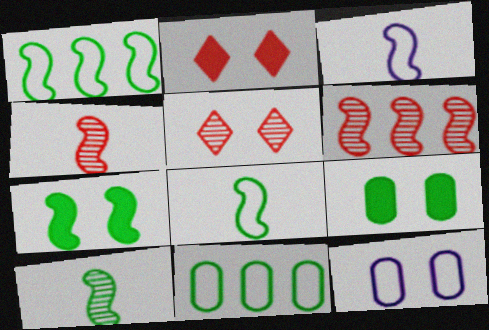[[1, 7, 10], 
[3, 6, 7], 
[5, 7, 12]]